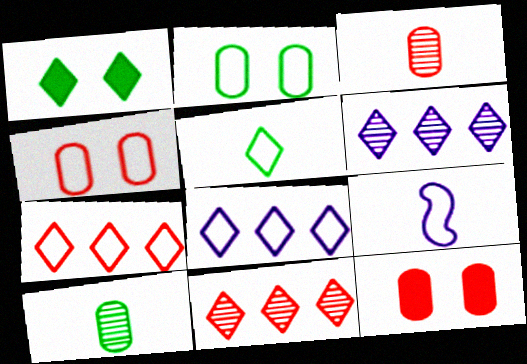[[2, 7, 9]]